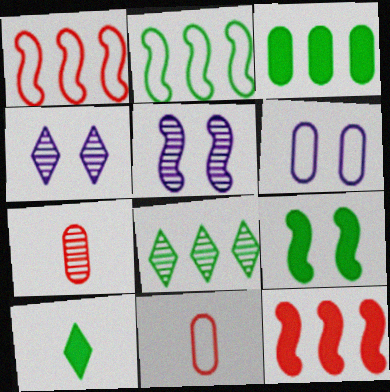[[2, 3, 8], 
[3, 6, 7], 
[3, 9, 10], 
[5, 7, 8]]